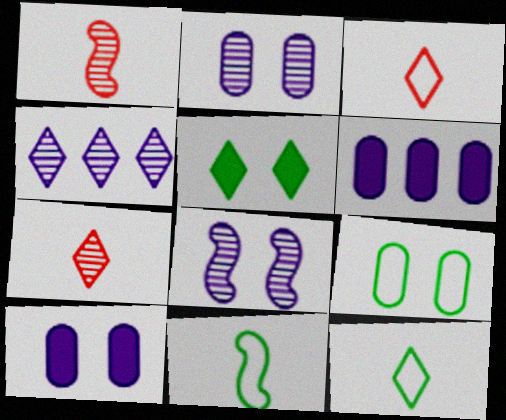[[3, 4, 5]]